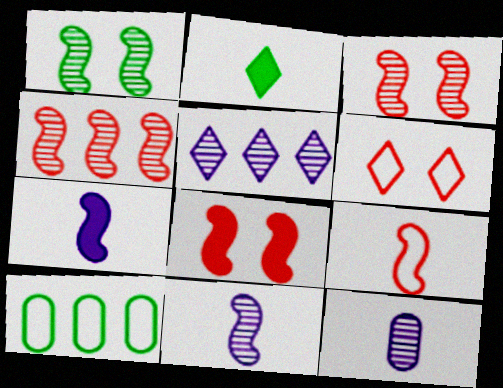[[1, 2, 10], 
[1, 4, 11], 
[2, 5, 6], 
[2, 9, 12], 
[4, 8, 9]]